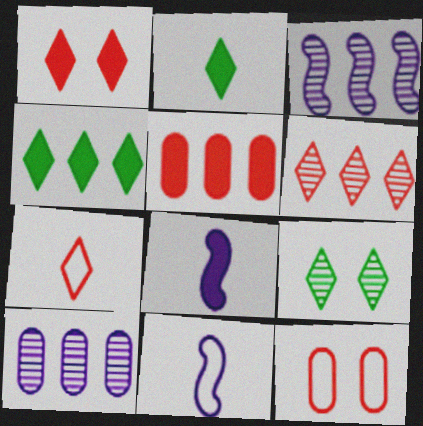[[1, 6, 7], 
[2, 3, 12], 
[5, 9, 11]]